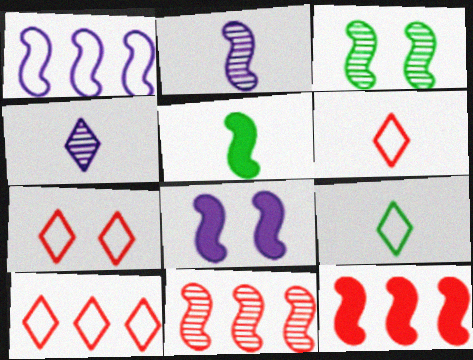[[1, 2, 8], 
[2, 3, 11], 
[5, 8, 12], 
[6, 7, 10]]